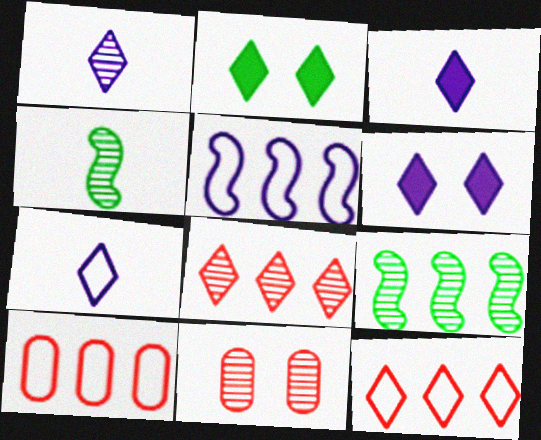[[1, 2, 12], 
[1, 3, 7], 
[1, 9, 11], 
[2, 7, 8], 
[4, 6, 10]]